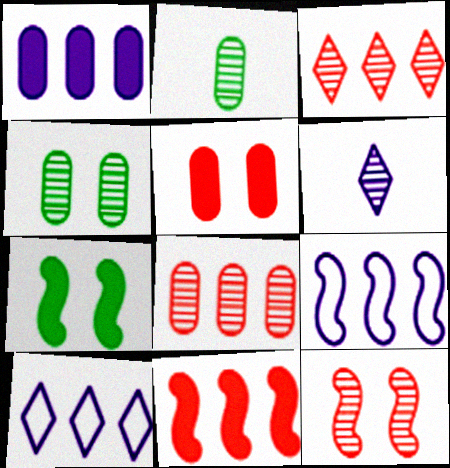[]